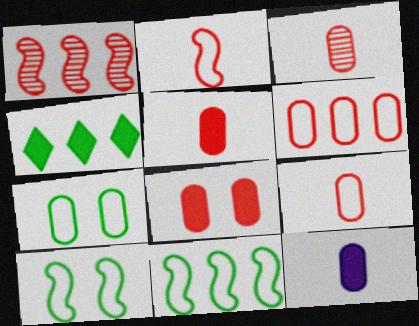[[3, 5, 9], 
[3, 6, 8]]